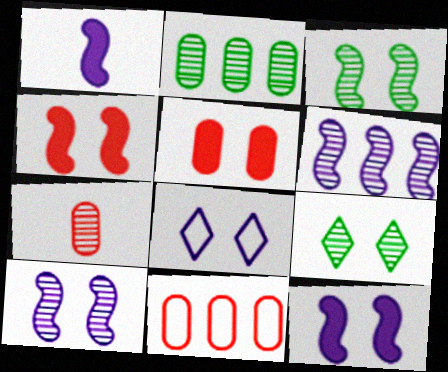[[1, 9, 11], 
[3, 5, 8], 
[5, 7, 11], 
[6, 7, 9]]